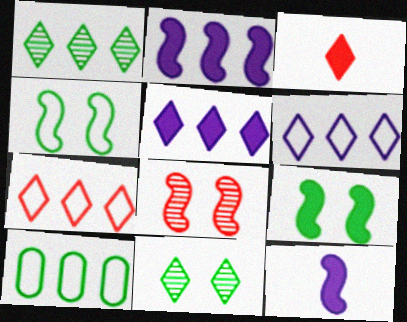[[1, 5, 7], 
[3, 6, 11]]